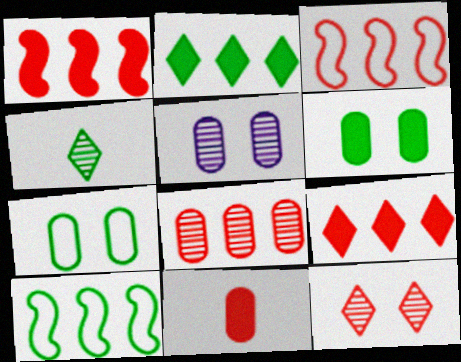[[3, 8, 9], 
[3, 11, 12], 
[4, 6, 10]]